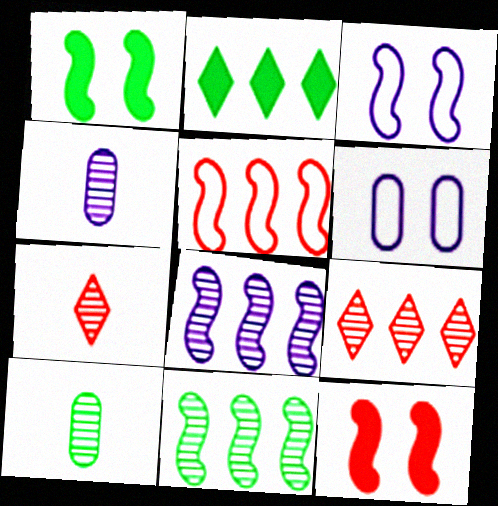[]